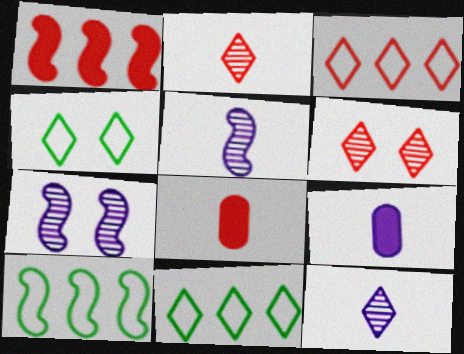[[6, 9, 10], 
[7, 8, 11]]